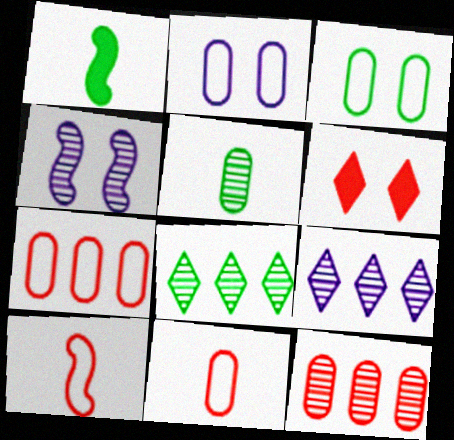[[1, 3, 8], 
[3, 4, 6], 
[6, 10, 12]]